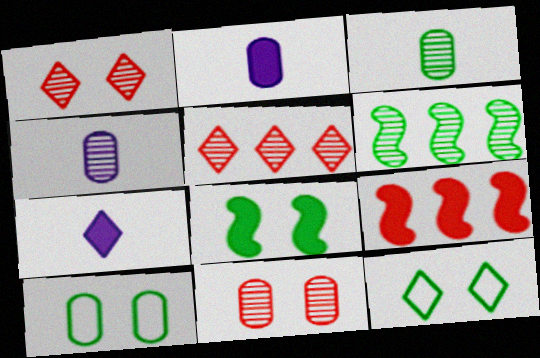[[1, 4, 6], 
[4, 9, 12], 
[5, 7, 12]]